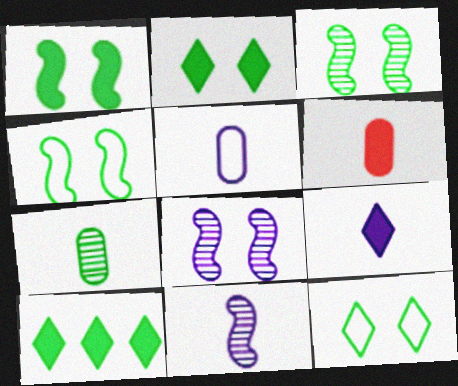[[1, 3, 4], 
[4, 7, 10], 
[5, 6, 7], 
[5, 9, 11]]